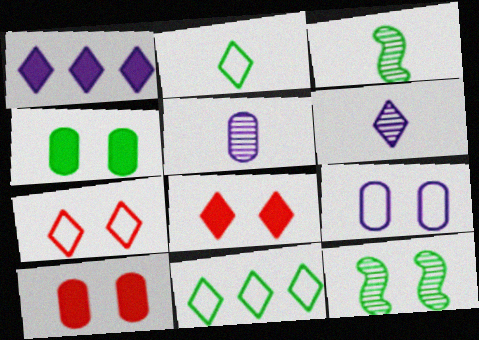[[3, 4, 11], 
[6, 8, 11], 
[8, 9, 12]]